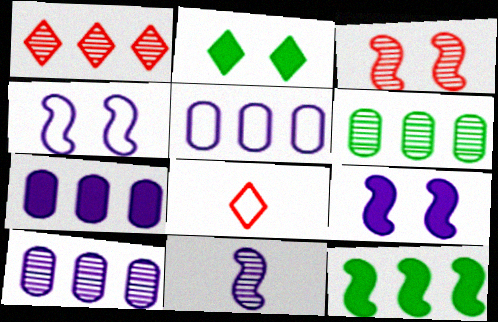[[1, 5, 12], 
[5, 7, 10], 
[6, 8, 9]]